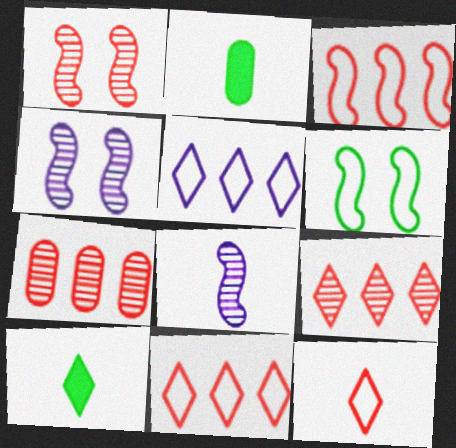[[1, 2, 5], 
[2, 4, 11], 
[2, 8, 12]]